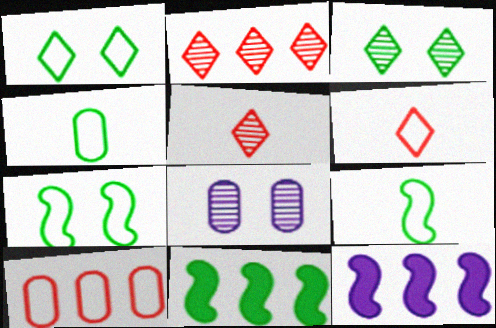[[3, 4, 11], 
[6, 8, 11]]